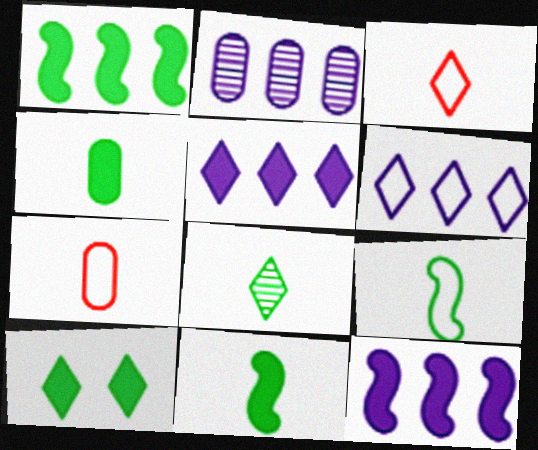[[1, 4, 10], 
[2, 6, 12], 
[4, 8, 9]]